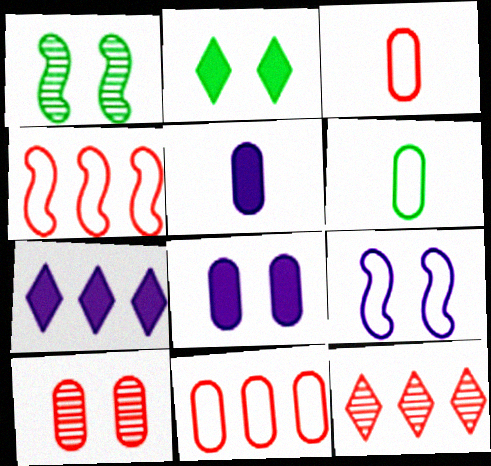[[1, 3, 7], 
[2, 9, 10]]